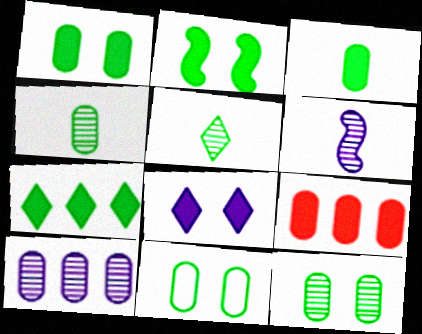[[1, 11, 12], 
[2, 3, 7]]